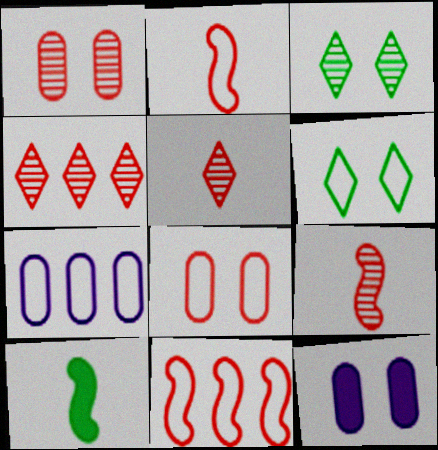[[1, 4, 9], 
[2, 6, 7]]